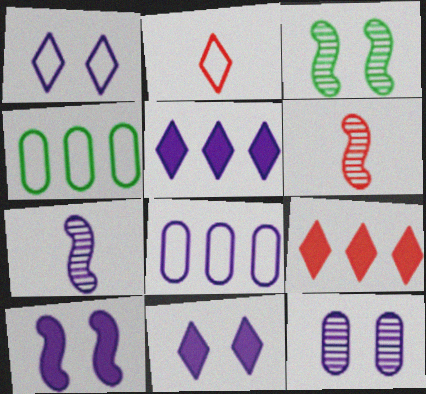[[1, 10, 12], 
[4, 6, 11], 
[7, 8, 11]]